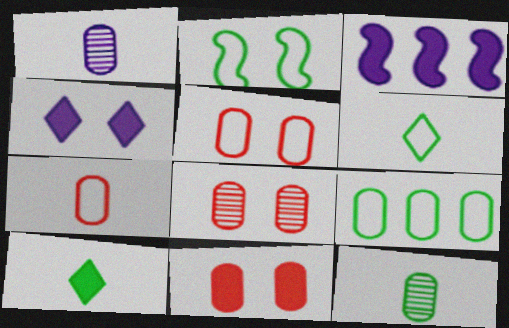[[1, 9, 11], 
[2, 4, 8], 
[2, 6, 9], 
[3, 6, 8], 
[3, 10, 11], 
[5, 8, 11]]